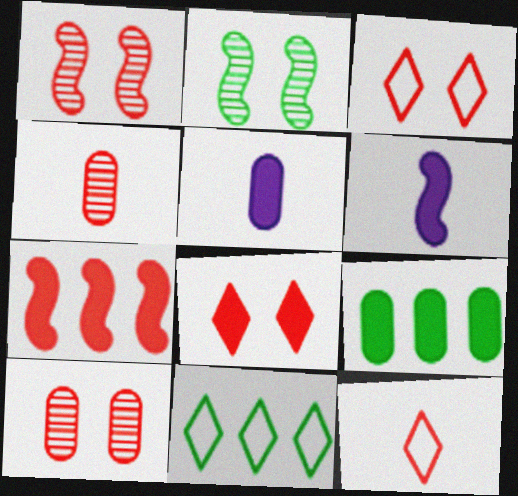[[1, 5, 11], 
[3, 4, 7], 
[6, 8, 9], 
[6, 10, 11], 
[7, 10, 12]]